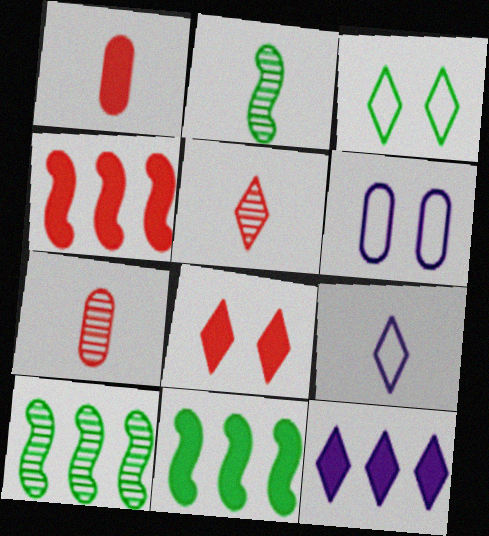[[1, 2, 9], 
[1, 4, 8], 
[3, 5, 12], 
[5, 6, 11]]